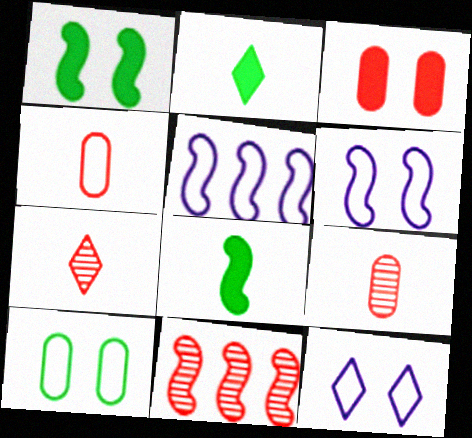[[6, 8, 11]]